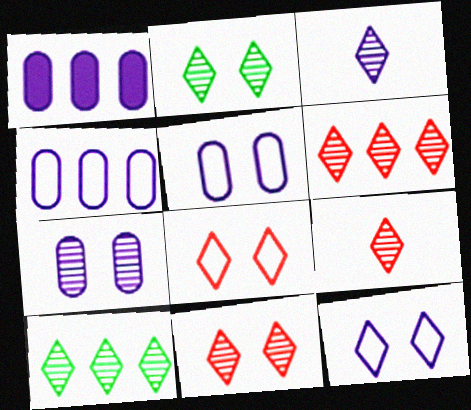[[2, 3, 6], 
[3, 10, 11], 
[6, 9, 11]]